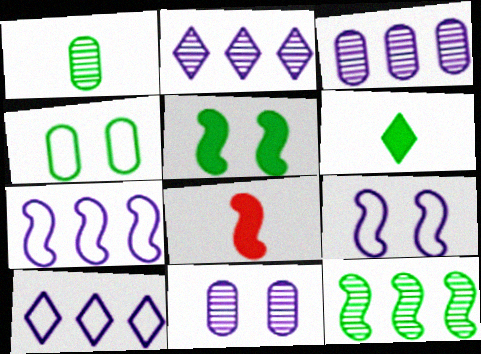[[2, 4, 8], 
[4, 6, 12], 
[8, 9, 12]]